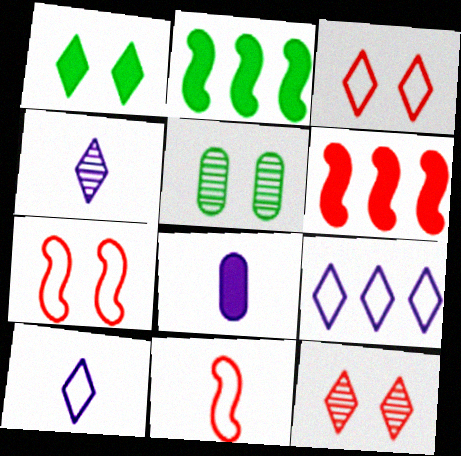[[1, 6, 8], 
[5, 6, 10]]